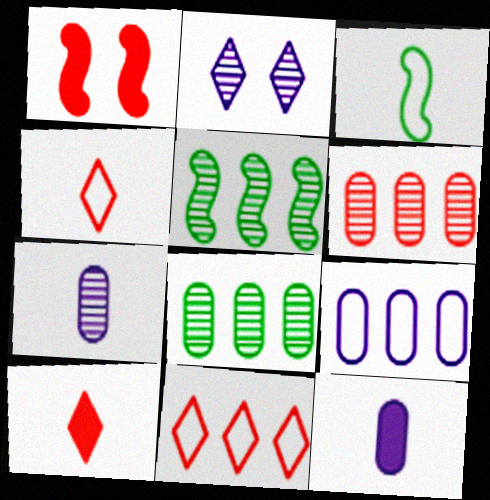[[1, 4, 6], 
[3, 7, 10]]